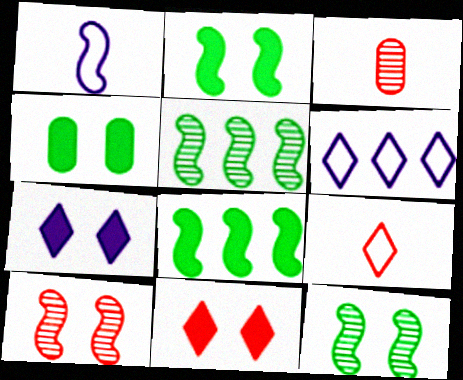[[1, 8, 10], 
[2, 3, 6]]